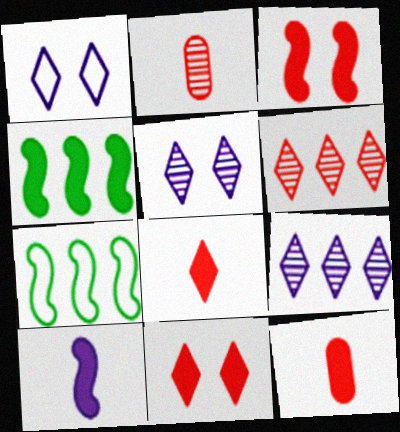[[1, 2, 4], 
[3, 4, 10], 
[5, 7, 12]]